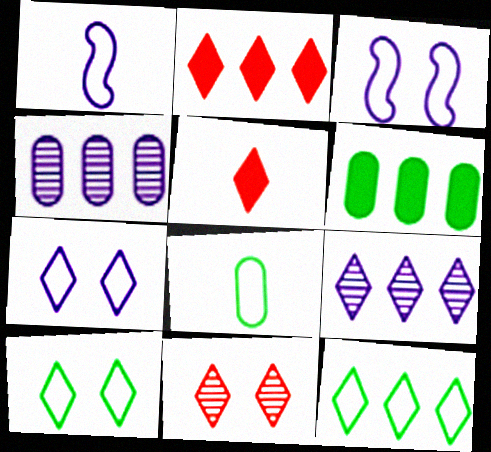[[1, 6, 11], 
[2, 9, 12], 
[5, 9, 10]]